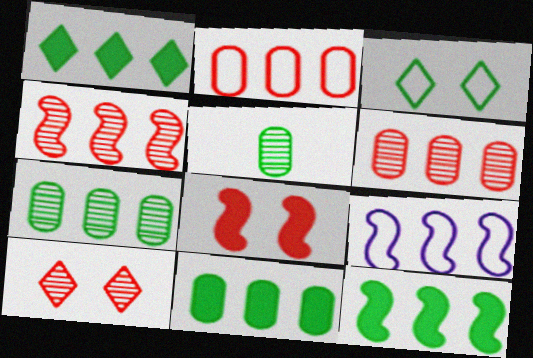[[1, 6, 9], 
[1, 11, 12], 
[3, 5, 12], 
[4, 9, 12]]